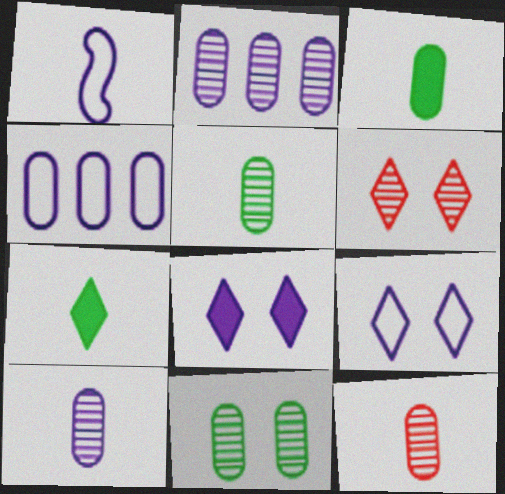[[1, 2, 8], 
[1, 4, 9], 
[1, 7, 12], 
[2, 11, 12], 
[5, 10, 12]]